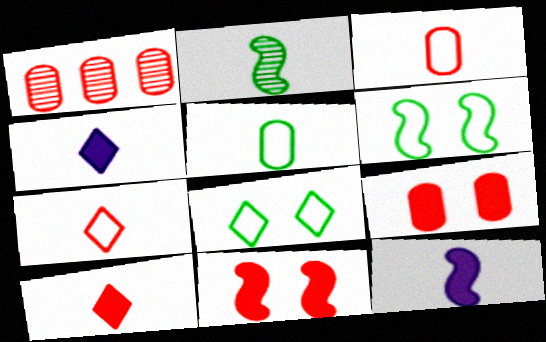[[1, 3, 9], 
[1, 4, 6], 
[1, 7, 11], 
[1, 8, 12], 
[2, 3, 4]]